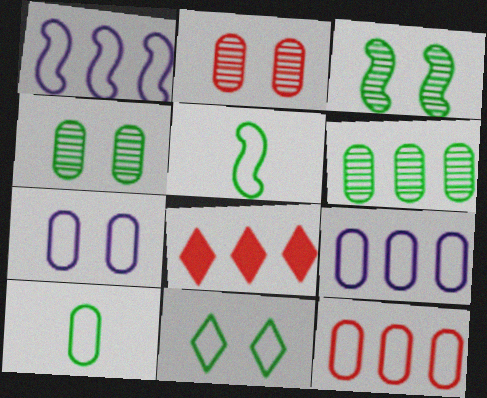[[1, 6, 8], 
[7, 10, 12]]